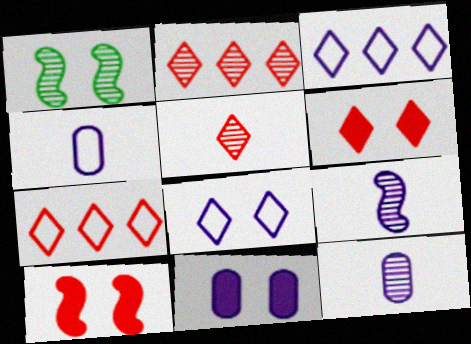[[1, 2, 12], 
[3, 9, 11], 
[5, 6, 7]]